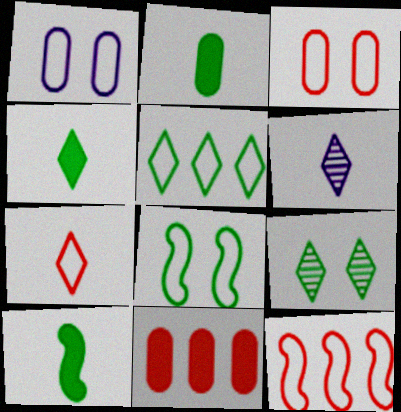[[2, 4, 10], 
[3, 7, 12], 
[4, 5, 9], 
[4, 6, 7], 
[6, 8, 11]]